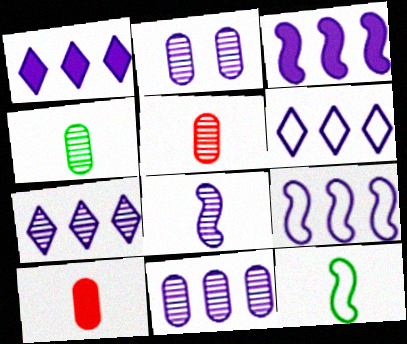[[1, 6, 7], 
[1, 9, 11], 
[2, 7, 8], 
[3, 6, 11]]